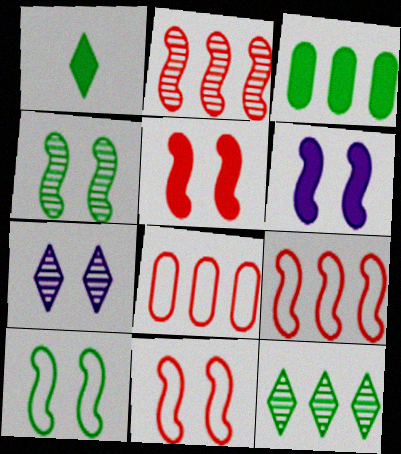[[4, 6, 11]]